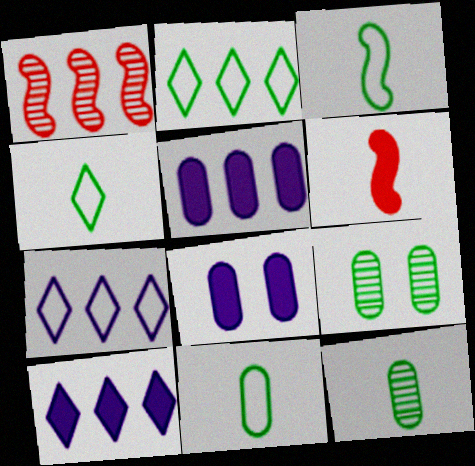[[1, 2, 5], 
[1, 4, 8], 
[3, 4, 11], 
[6, 7, 9]]